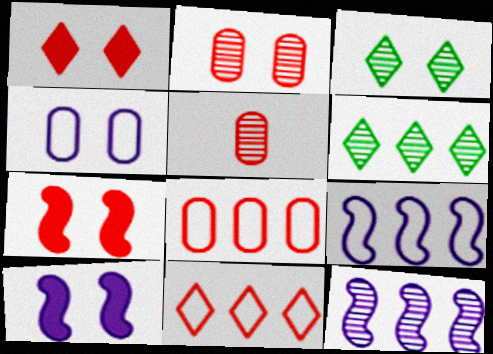[[3, 4, 7], 
[3, 5, 12], 
[5, 7, 11]]